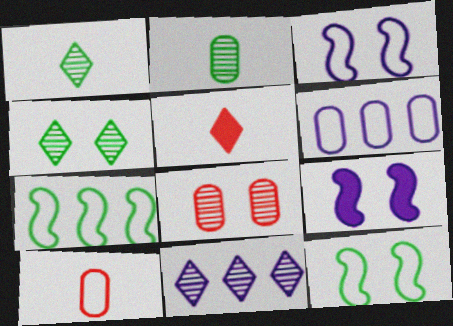[]